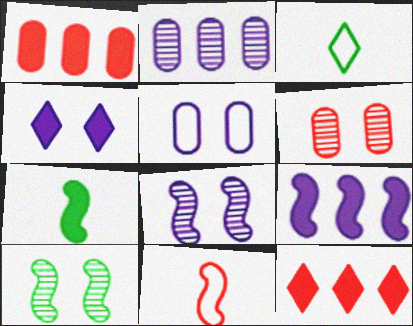[[1, 3, 8], 
[1, 4, 7], 
[3, 6, 9], 
[4, 5, 8], 
[6, 11, 12], 
[9, 10, 11]]